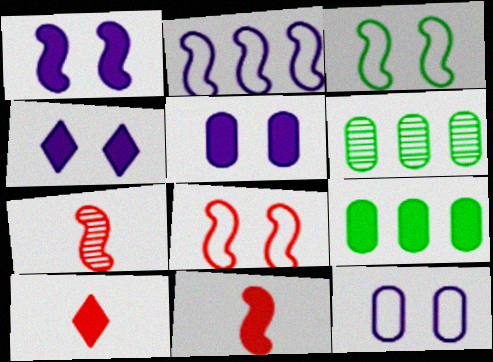[[1, 4, 5], 
[1, 9, 10], 
[4, 9, 11]]